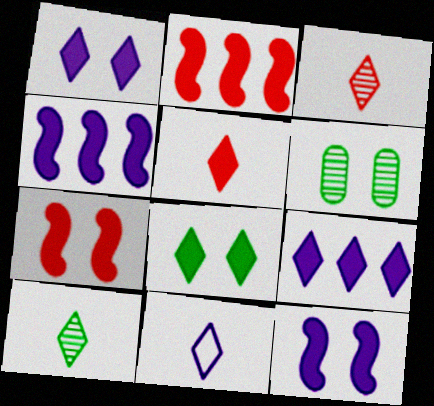[[2, 6, 11], 
[5, 8, 9], 
[5, 10, 11]]